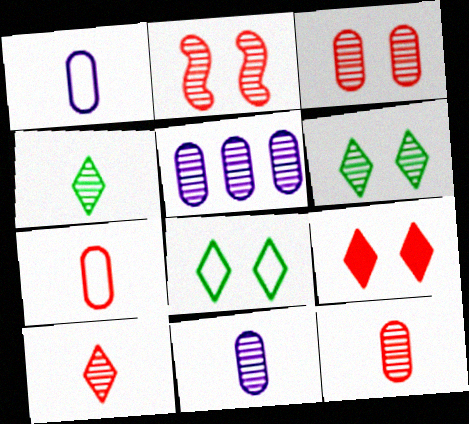[[2, 4, 5]]